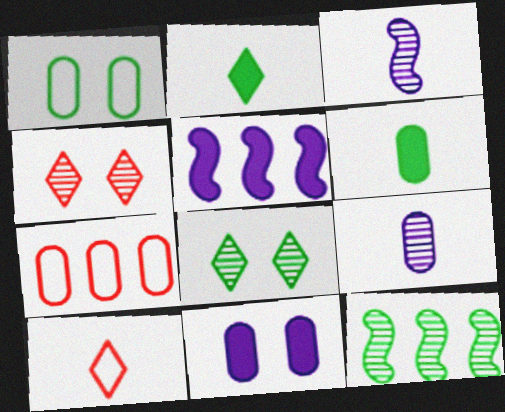[[1, 2, 12], 
[3, 6, 10], 
[4, 9, 12], 
[10, 11, 12]]